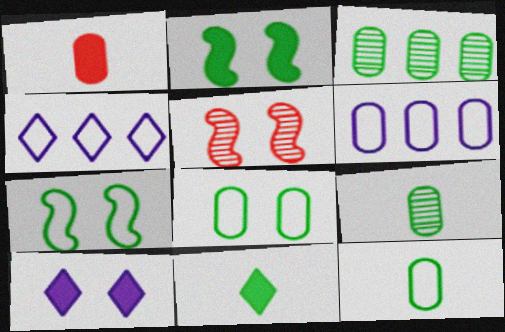[[3, 7, 11], 
[5, 6, 11], 
[5, 8, 10]]